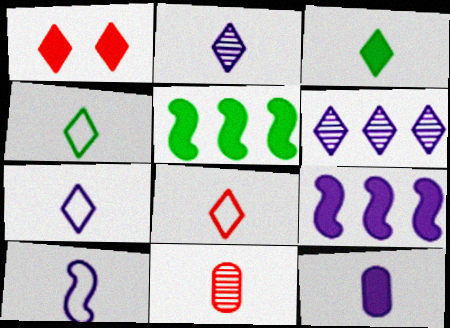[[1, 4, 6], 
[1, 5, 12], 
[2, 3, 8], 
[2, 10, 12], 
[3, 10, 11], 
[4, 7, 8]]